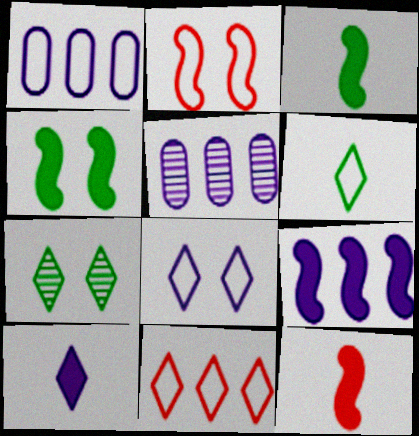[[1, 2, 6], 
[1, 7, 12], 
[4, 9, 12], 
[6, 8, 11], 
[7, 10, 11]]